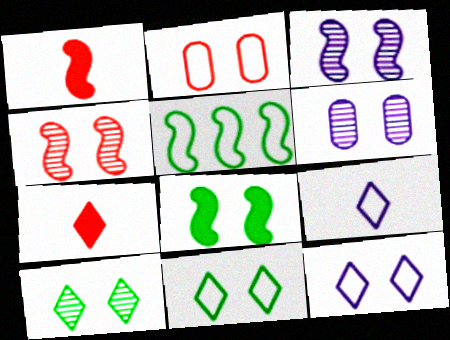[[1, 3, 5], 
[2, 5, 9], 
[4, 6, 10], 
[5, 6, 7]]